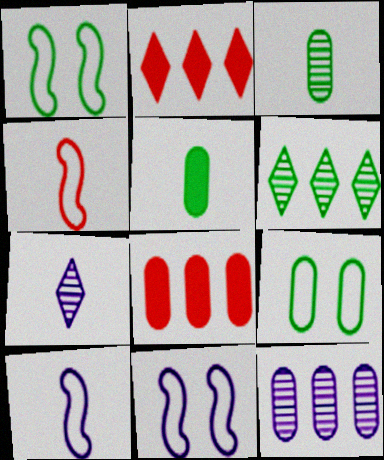[[1, 5, 6], 
[1, 7, 8], 
[2, 3, 11], 
[4, 5, 7]]